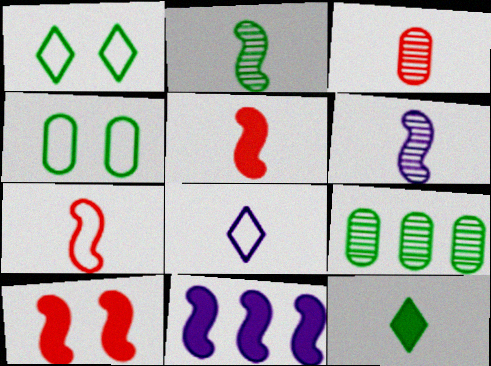[[1, 3, 11], 
[8, 9, 10]]